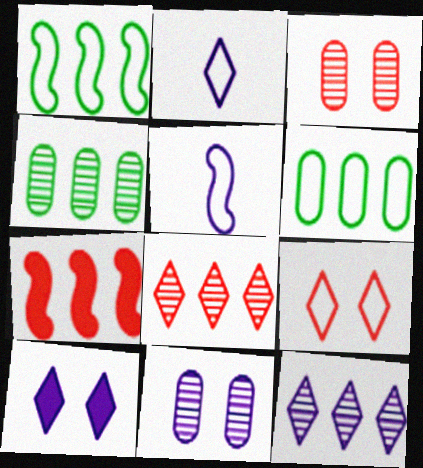[[2, 10, 12], 
[5, 6, 9], 
[6, 7, 12]]